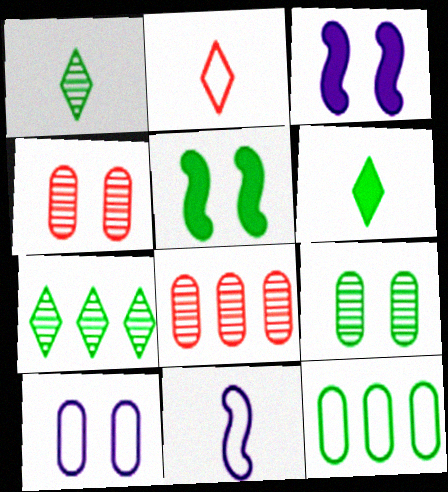[[1, 5, 12]]